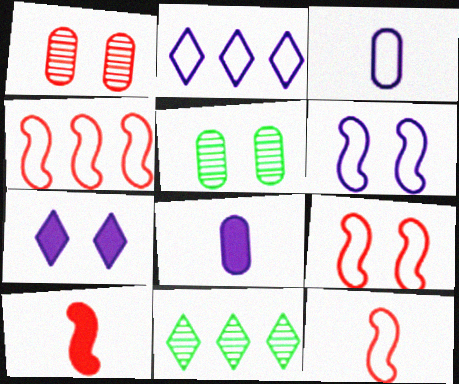[[2, 3, 6], 
[2, 5, 10], 
[4, 9, 12], 
[5, 7, 9], 
[8, 9, 11]]